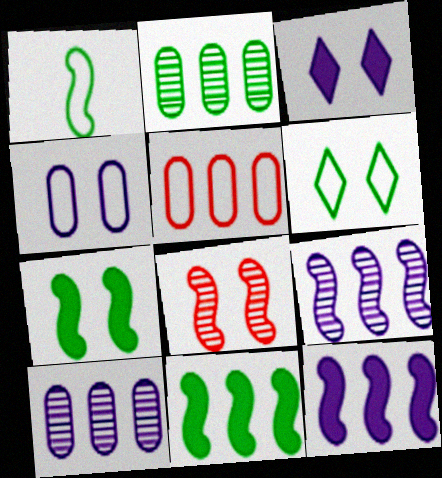[[1, 8, 12]]